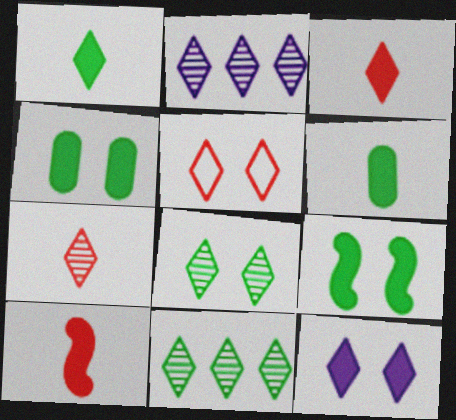[[1, 2, 5], 
[2, 7, 8], 
[5, 8, 12]]